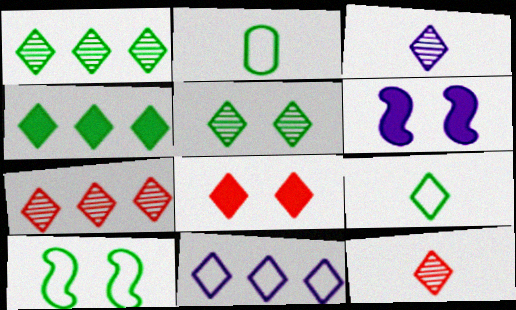[[2, 6, 7], 
[3, 5, 7], 
[4, 5, 9], 
[4, 7, 11]]